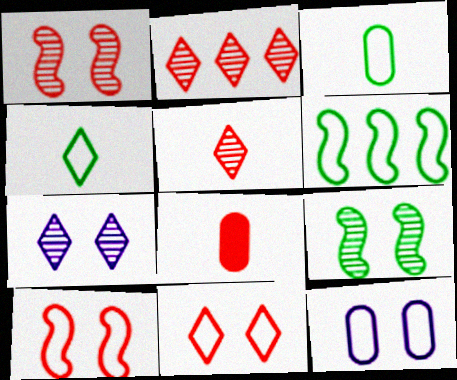[[2, 8, 10], 
[6, 7, 8]]